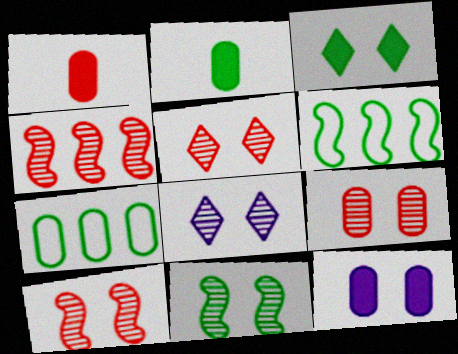[[1, 6, 8], 
[5, 9, 10], 
[8, 9, 11]]